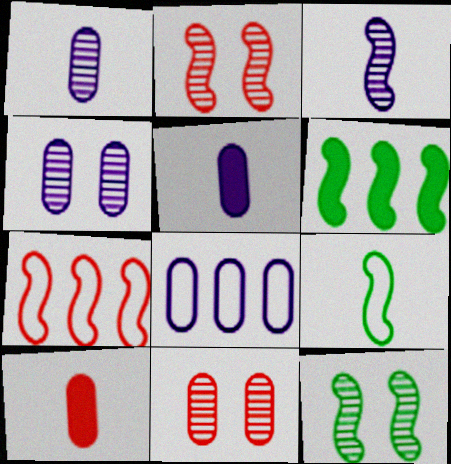[[4, 5, 8], 
[6, 9, 12]]